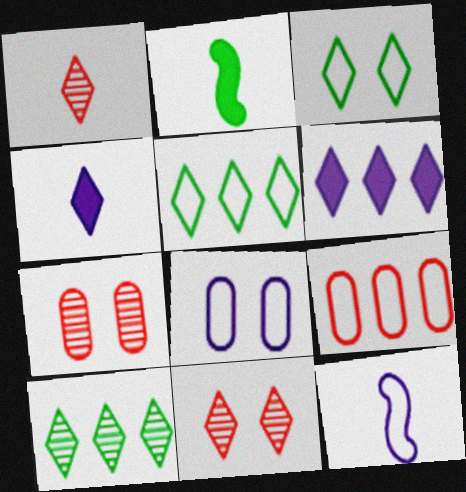[[1, 3, 6], 
[3, 9, 12], 
[4, 5, 11]]